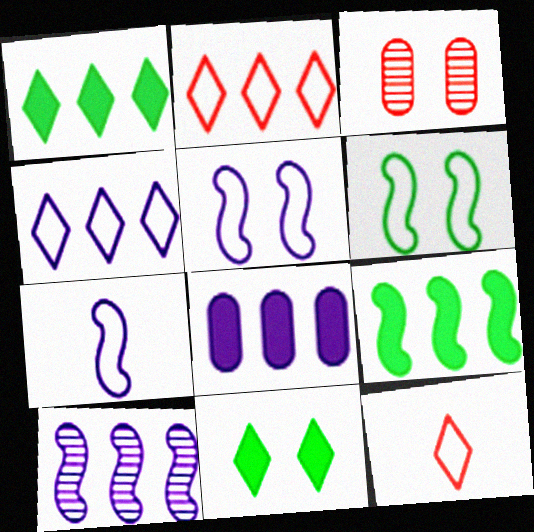[[1, 3, 7], 
[3, 5, 11], 
[4, 8, 10]]